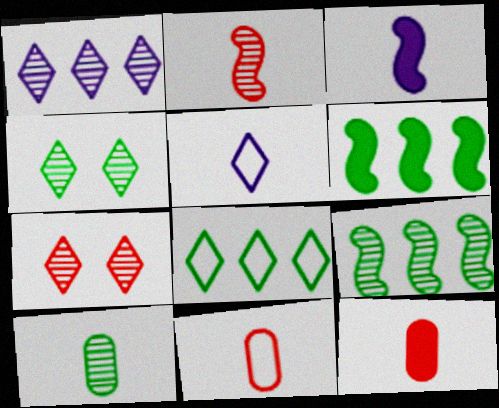[[4, 9, 10]]